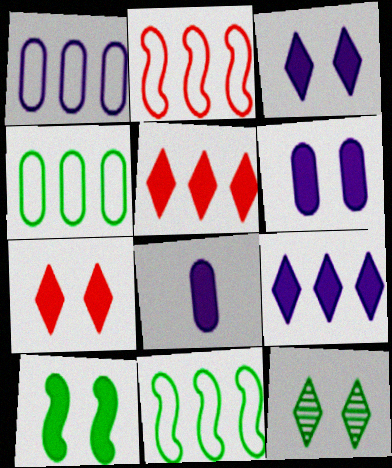[[2, 8, 12], 
[5, 8, 10], 
[6, 7, 10]]